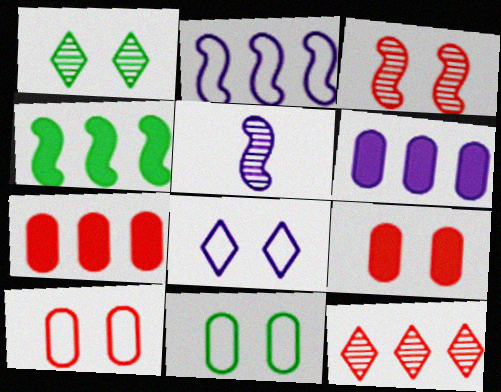[[5, 6, 8]]